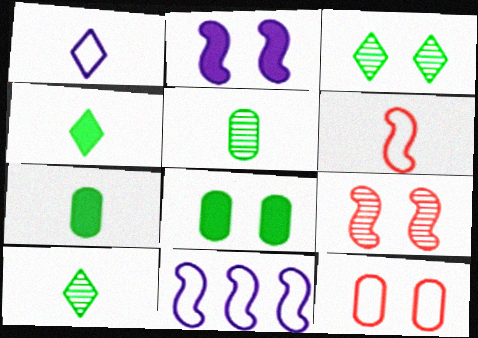[[2, 3, 12]]